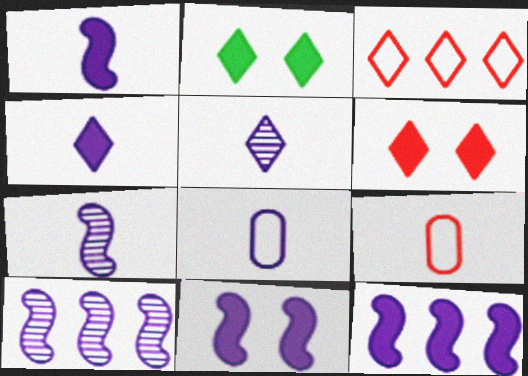[[1, 5, 8], 
[1, 11, 12], 
[2, 3, 5], 
[2, 9, 10], 
[4, 7, 8]]